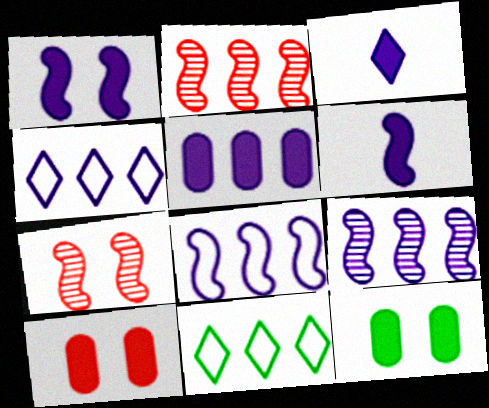[[1, 3, 5], 
[2, 5, 11], 
[4, 5, 9]]